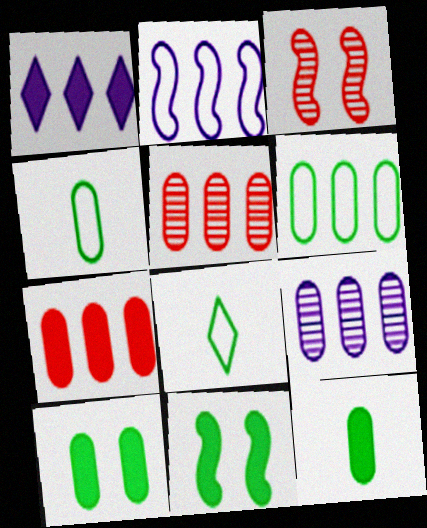[[1, 2, 9], 
[1, 3, 4], 
[6, 7, 9]]